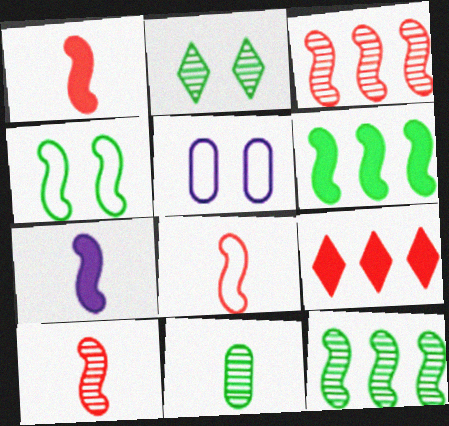[[1, 8, 10], 
[2, 11, 12], 
[3, 4, 7]]